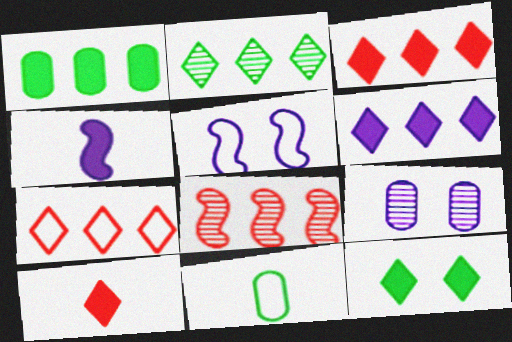[[2, 6, 7], 
[5, 7, 11], 
[6, 10, 12]]